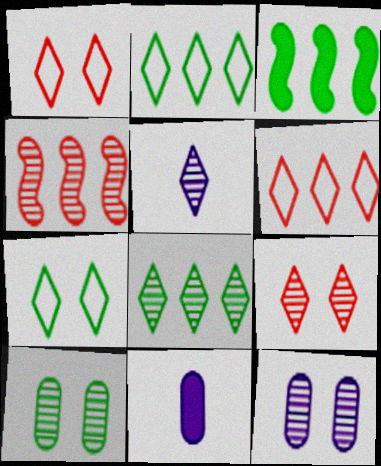[[4, 5, 10], 
[4, 7, 11], 
[5, 8, 9]]